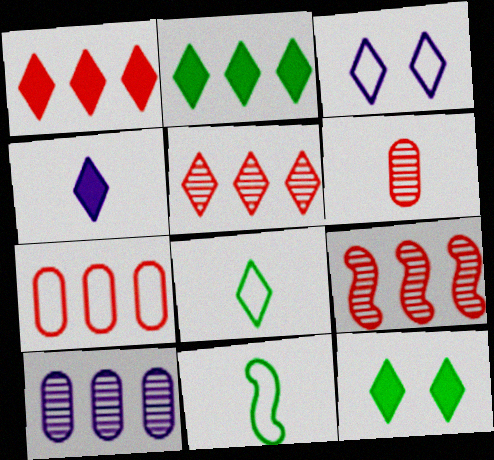[[1, 4, 12], 
[1, 7, 9], 
[3, 7, 11], 
[4, 6, 11]]